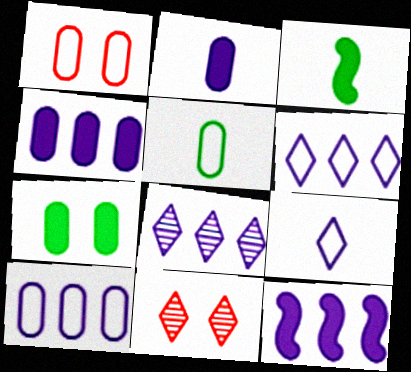[[1, 3, 8], 
[1, 5, 10], 
[3, 10, 11], 
[5, 11, 12], 
[8, 10, 12]]